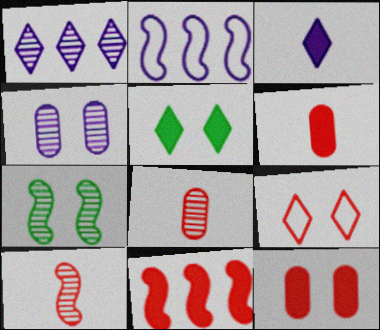[[1, 7, 8], 
[2, 3, 4], 
[2, 5, 8], 
[8, 9, 11]]